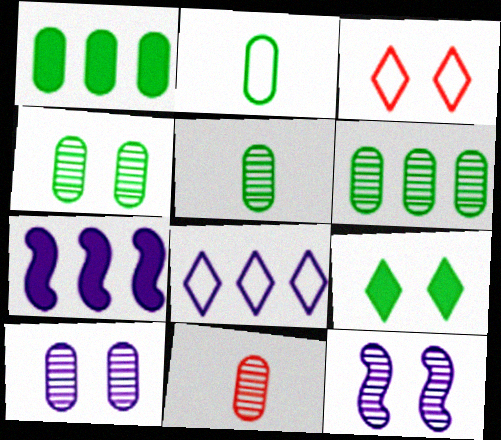[[1, 2, 4], 
[3, 5, 7], 
[4, 5, 6], 
[6, 10, 11]]